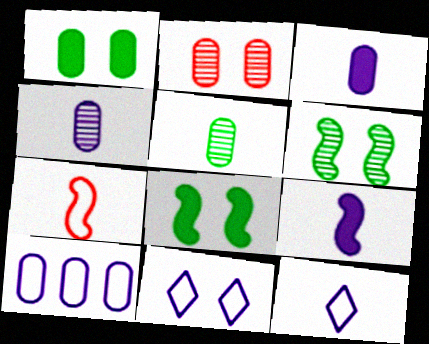[[2, 8, 11], 
[4, 9, 12]]